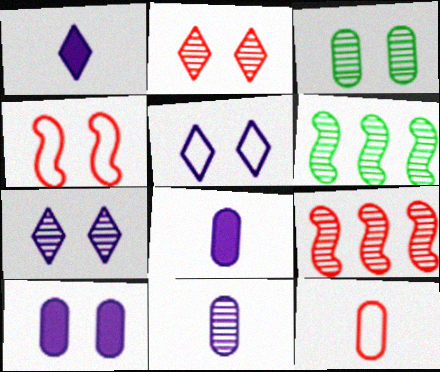[[2, 6, 11]]